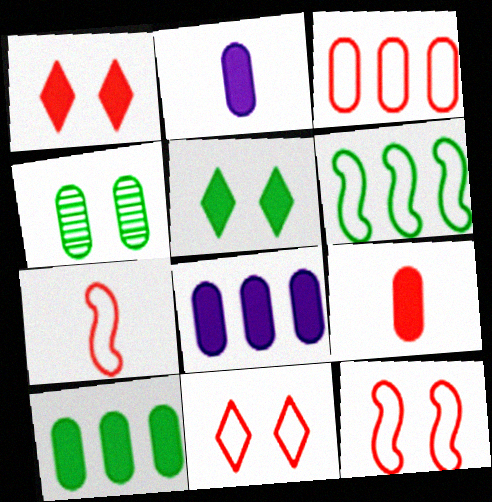[[2, 3, 4], 
[3, 7, 11]]